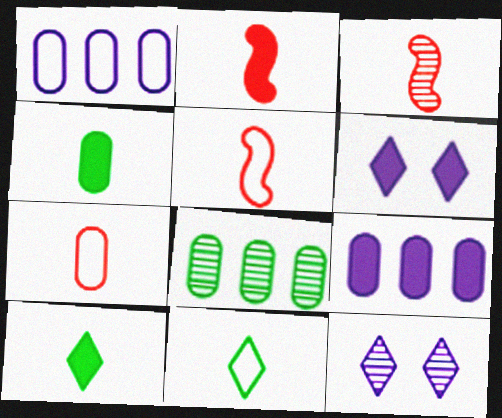[[2, 3, 5], 
[3, 8, 12], 
[5, 6, 8]]